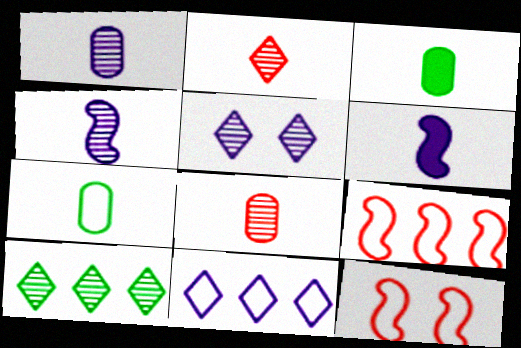[[2, 5, 10], 
[2, 6, 7], 
[3, 5, 9], 
[7, 11, 12]]